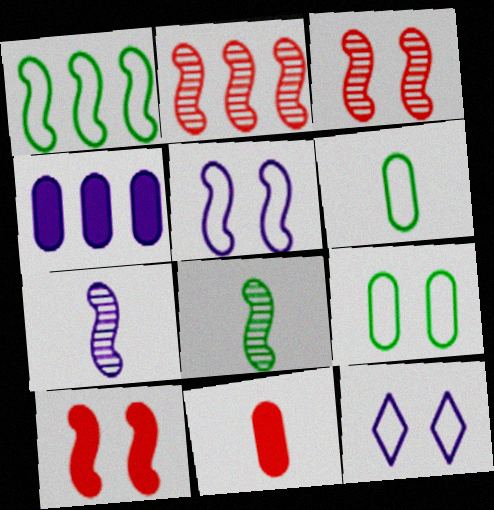[[1, 7, 10], 
[4, 7, 12]]